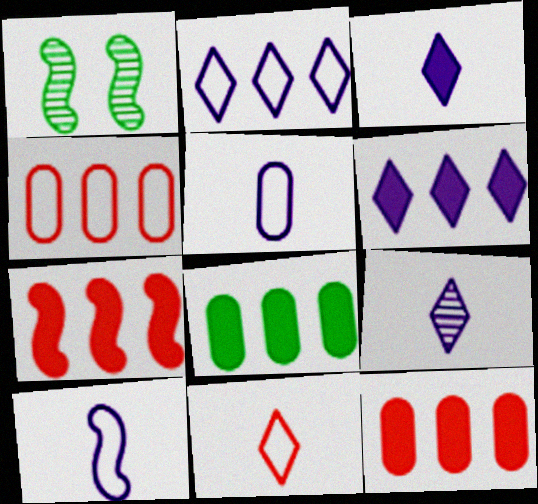[[1, 3, 4], 
[1, 7, 10], 
[6, 7, 8]]